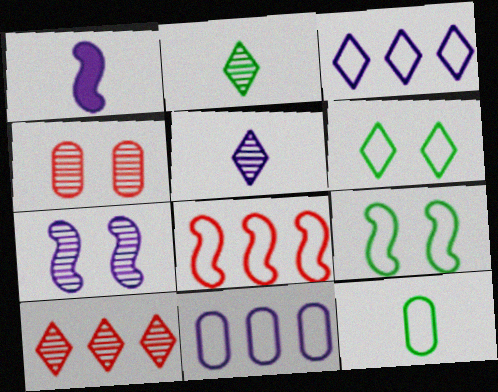[]